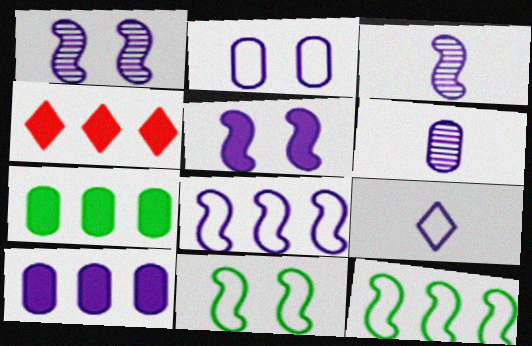[[1, 9, 10], 
[2, 6, 10], 
[2, 8, 9], 
[3, 5, 8], 
[4, 6, 11]]